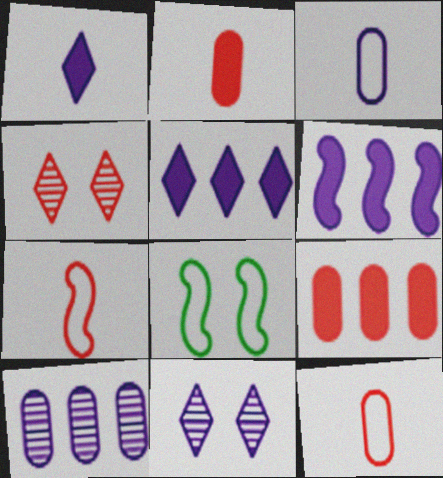[[3, 6, 11], 
[4, 7, 9]]